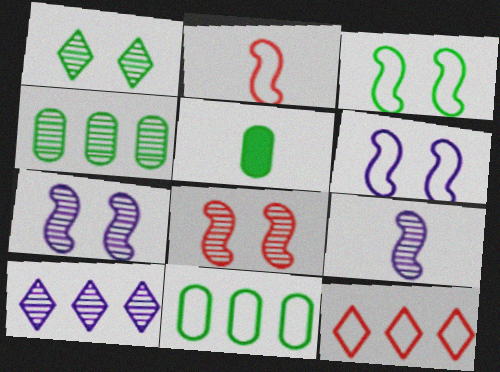[[5, 7, 12]]